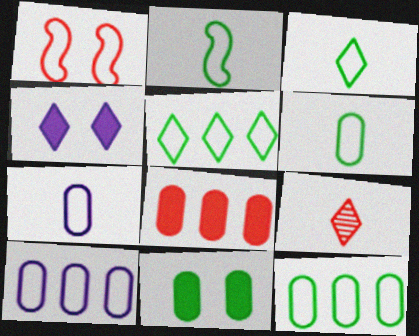[[1, 3, 10], 
[1, 5, 7], 
[1, 8, 9], 
[2, 3, 6], 
[4, 5, 9]]